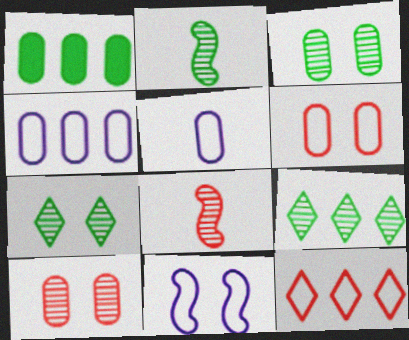[[1, 5, 10], 
[2, 3, 9]]